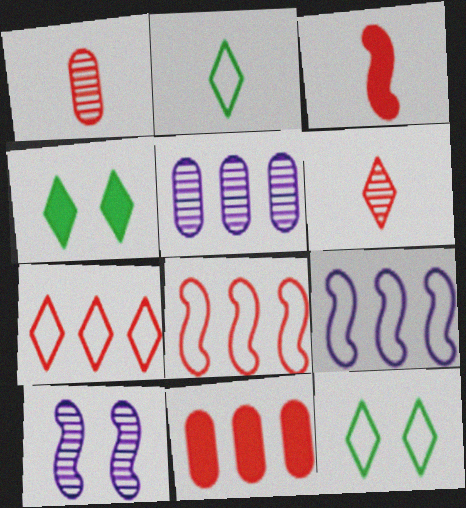[[1, 4, 9], 
[2, 10, 11], 
[3, 5, 12]]